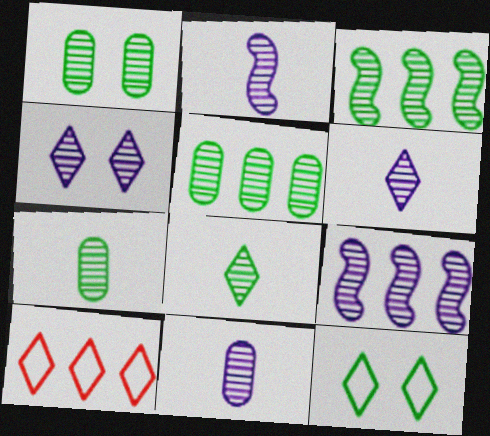[[1, 3, 8], 
[1, 5, 7], 
[2, 6, 11], 
[4, 9, 11]]